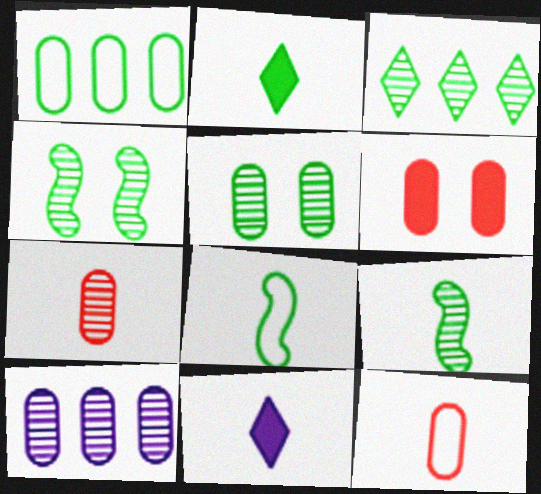[[1, 2, 4], 
[3, 5, 9], 
[5, 7, 10], 
[7, 8, 11], 
[9, 11, 12]]